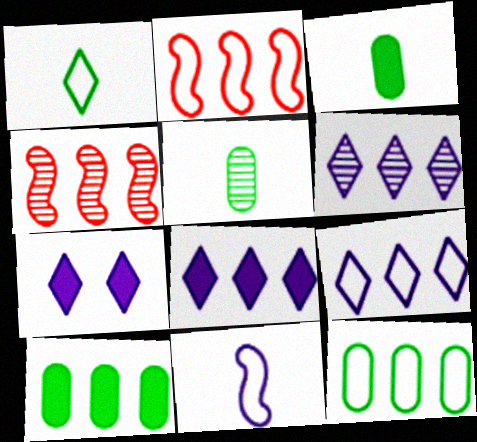[[2, 5, 7], 
[2, 6, 10], 
[2, 9, 12], 
[4, 8, 12], 
[4, 9, 10], 
[6, 8, 9]]